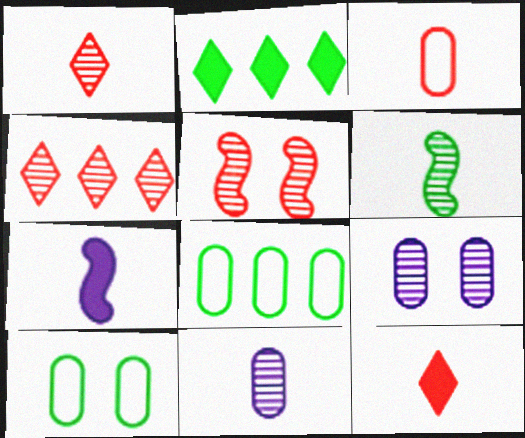[[1, 6, 11], 
[2, 6, 10], 
[4, 6, 9], 
[4, 7, 10]]